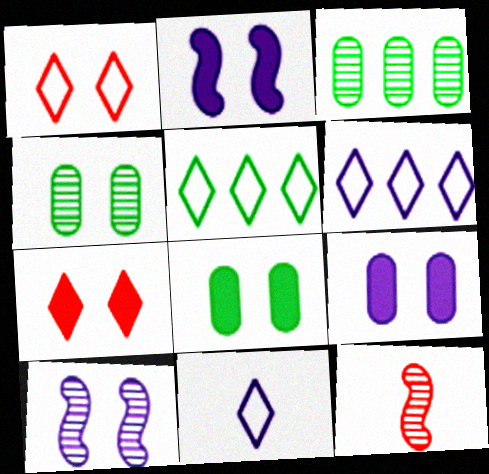[[1, 2, 4], 
[1, 5, 11], 
[1, 8, 10], 
[2, 7, 8], 
[5, 9, 12], 
[6, 8, 12]]